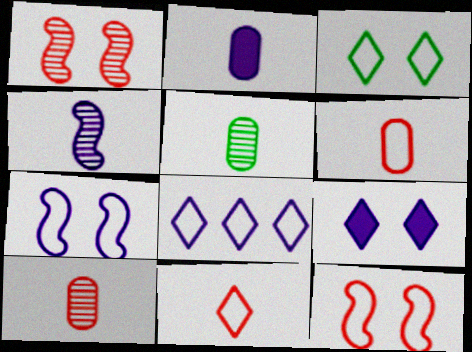[[2, 5, 6], 
[3, 8, 11]]